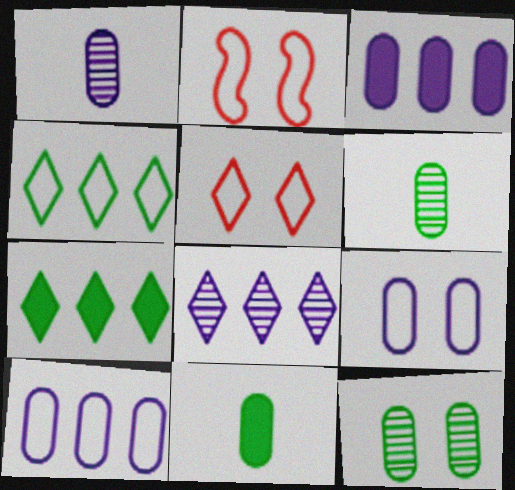[[1, 2, 7], 
[1, 3, 9], 
[2, 8, 11]]